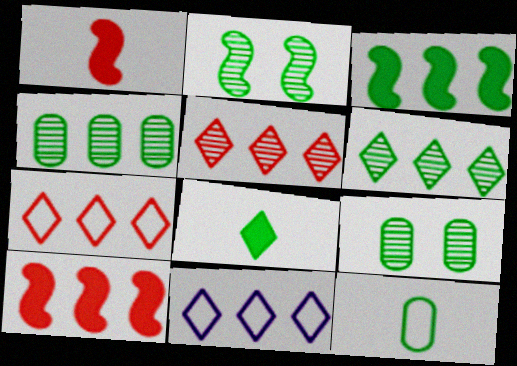[[1, 9, 11], 
[4, 10, 11]]